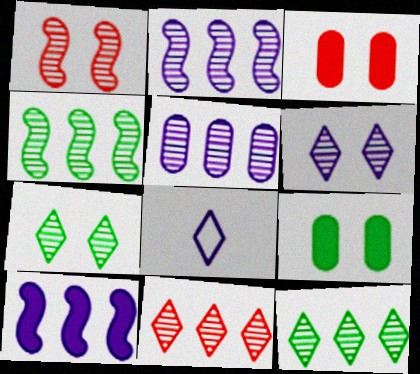[[3, 4, 8], 
[4, 5, 11]]